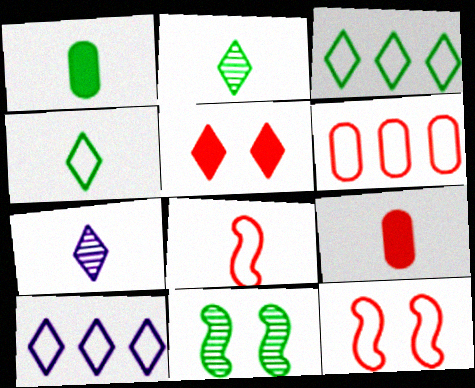[[1, 3, 11], 
[1, 7, 8], 
[2, 5, 10], 
[3, 5, 7], 
[9, 10, 11]]